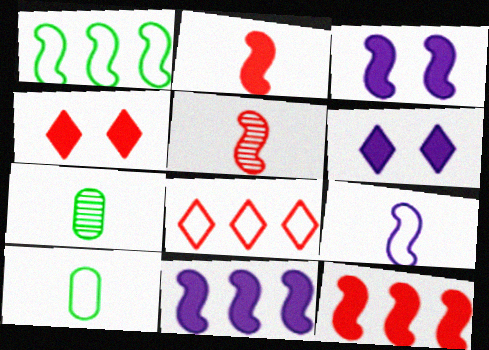[[1, 3, 5], 
[3, 7, 8]]